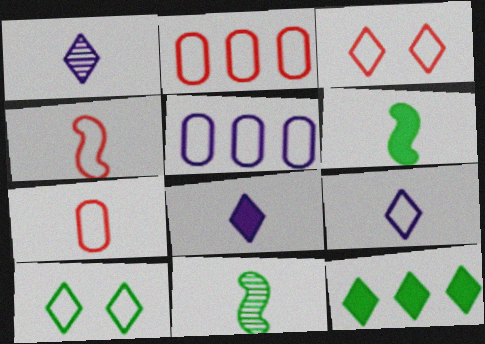[[1, 3, 12], 
[1, 6, 7], 
[1, 8, 9], 
[2, 3, 4], 
[4, 5, 10], 
[7, 8, 11]]